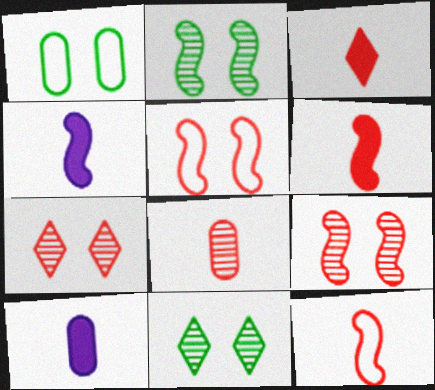[[3, 8, 12]]